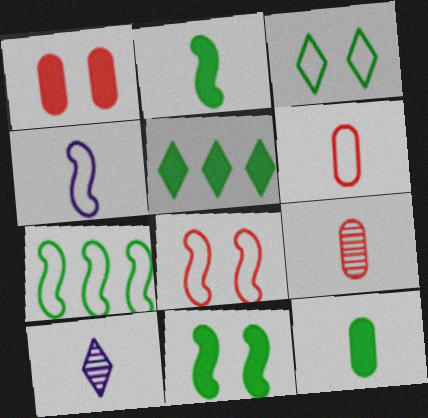[[1, 7, 10], 
[2, 6, 10], 
[4, 7, 8], 
[5, 11, 12]]